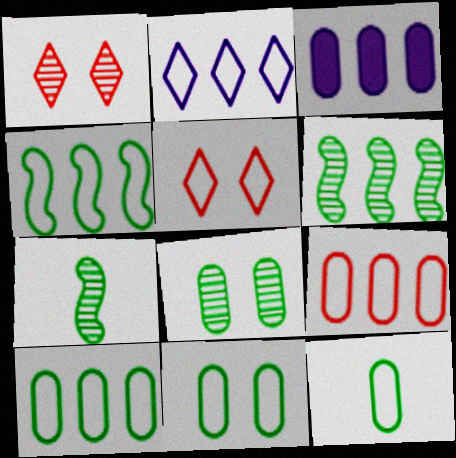[[2, 4, 9], 
[3, 5, 7], 
[10, 11, 12]]